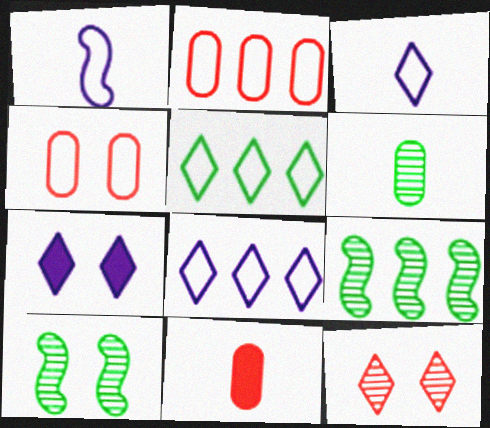[[1, 4, 5], 
[4, 7, 10], 
[8, 10, 11]]